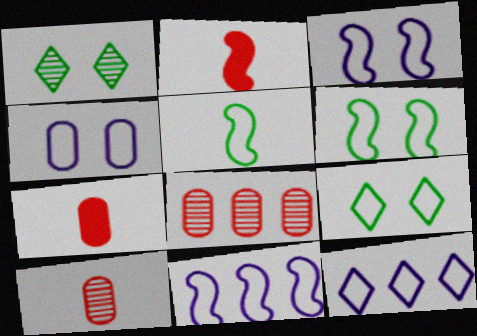[[1, 7, 11]]